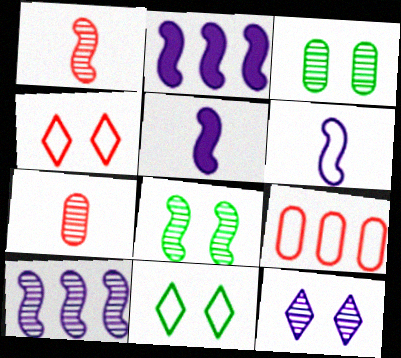[[1, 8, 10], 
[2, 7, 11], 
[6, 9, 11]]